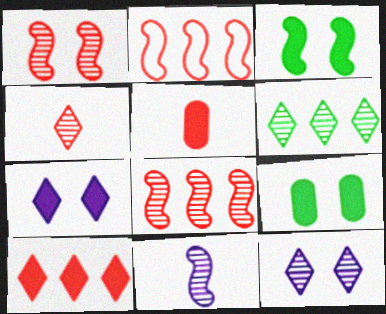[[2, 3, 11], 
[4, 6, 12]]